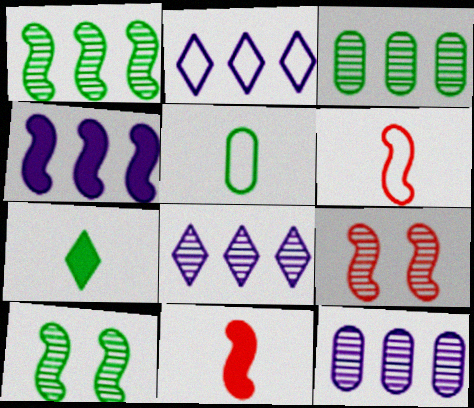[[2, 4, 12], 
[4, 6, 10]]